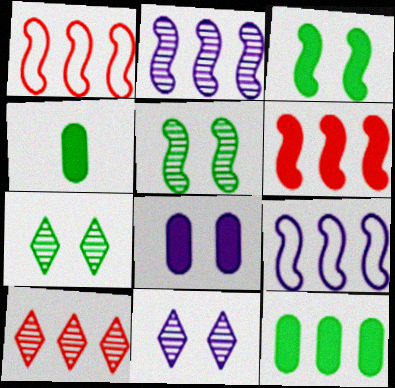[[1, 4, 11], 
[9, 10, 12]]